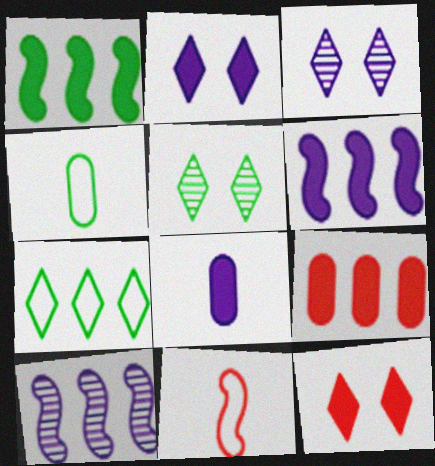[[1, 4, 5], 
[1, 8, 12], 
[2, 6, 8], 
[4, 10, 12], 
[7, 9, 10]]